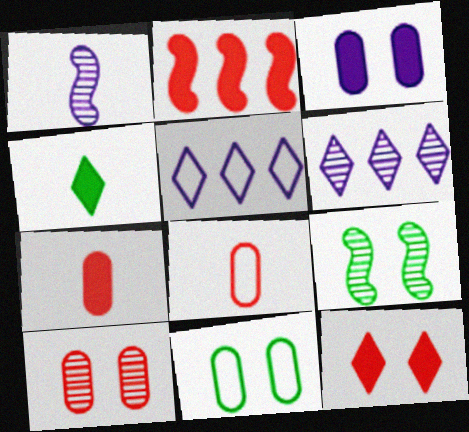[[1, 3, 5], 
[1, 4, 8], 
[2, 3, 4], 
[2, 7, 12], 
[3, 10, 11], 
[5, 7, 9]]